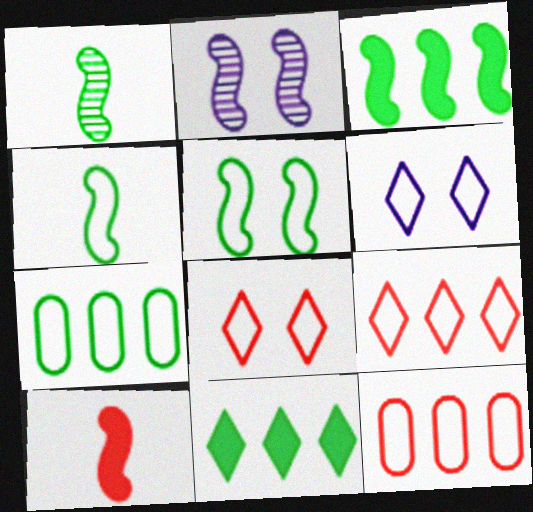[[1, 3, 5], 
[4, 6, 12]]